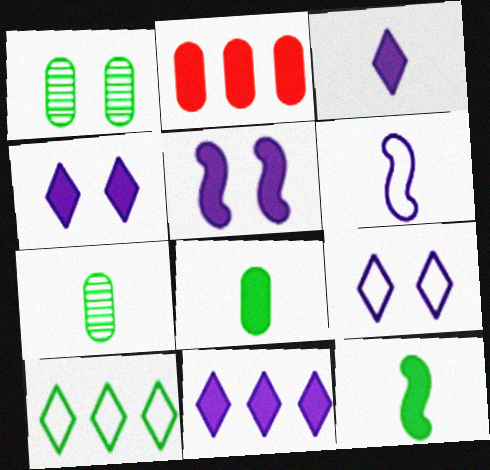[[1, 10, 12], 
[2, 4, 12], 
[3, 4, 11]]